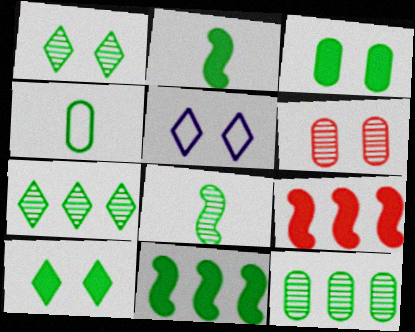[[1, 4, 11], 
[1, 8, 12], 
[3, 4, 12]]